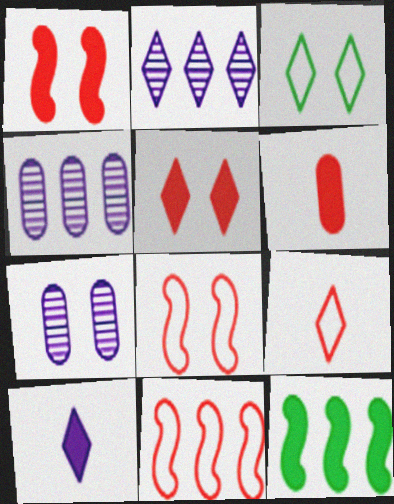[[1, 3, 7], 
[7, 9, 12]]